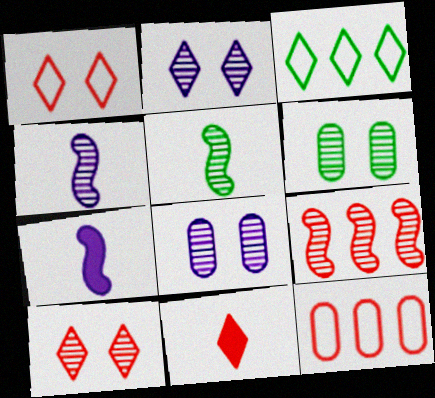[[2, 3, 11]]